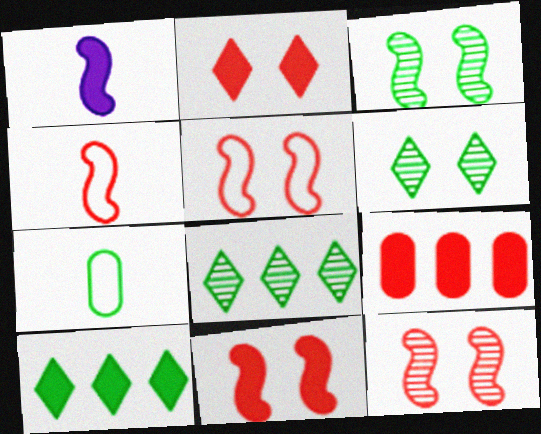[[3, 7, 10], 
[5, 11, 12]]